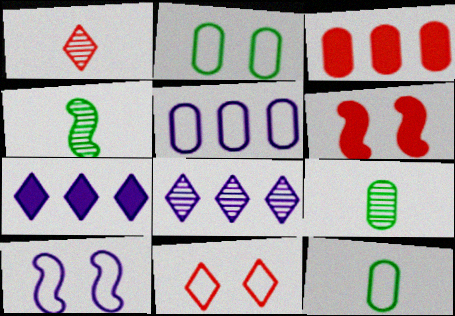[[2, 10, 11], 
[6, 8, 12]]